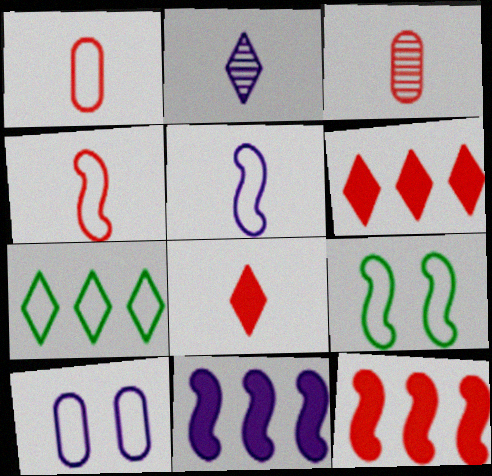[[2, 10, 11], 
[3, 4, 8], 
[4, 7, 10]]